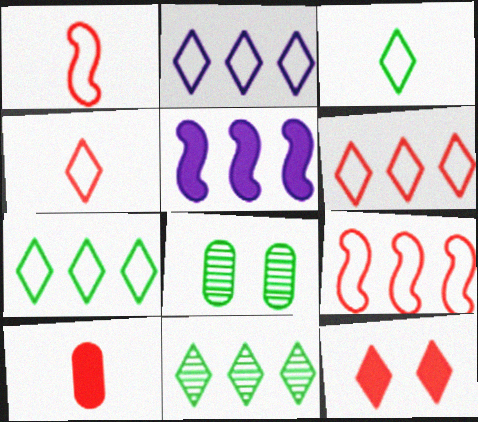[[2, 6, 7], 
[4, 5, 8]]